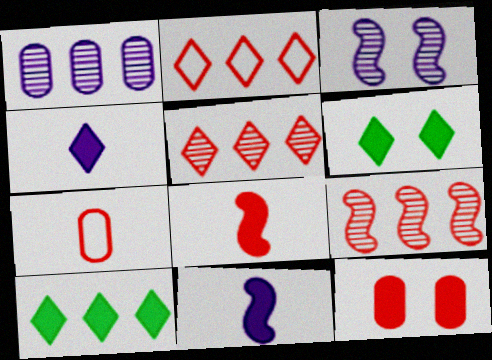[[3, 7, 10], 
[10, 11, 12]]